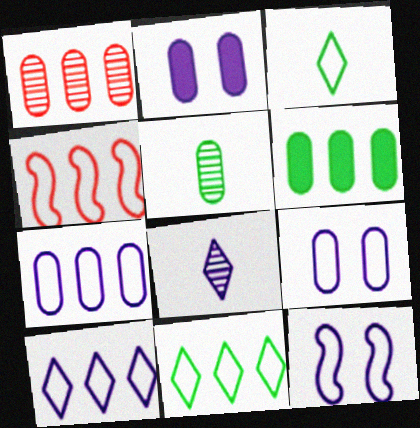[[1, 6, 7], 
[3, 4, 9], 
[4, 7, 11]]